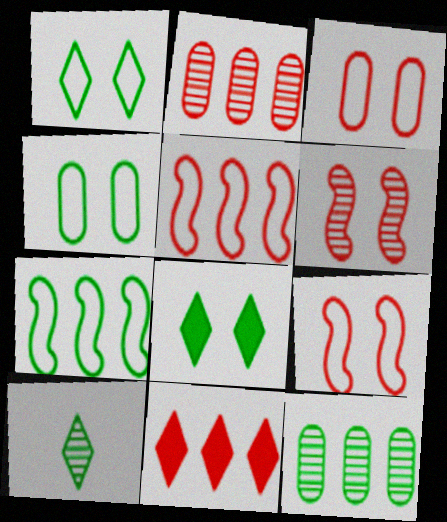[[2, 5, 11]]